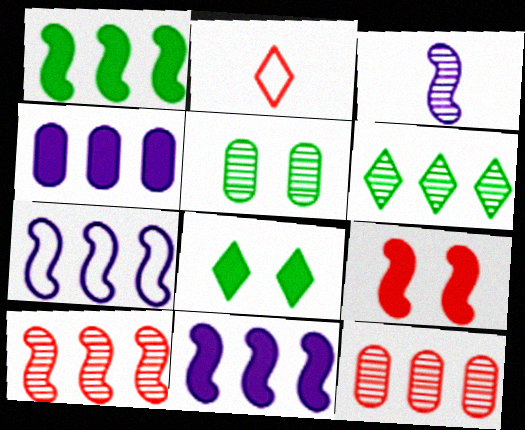[[1, 7, 10], 
[2, 5, 11], 
[2, 9, 12]]